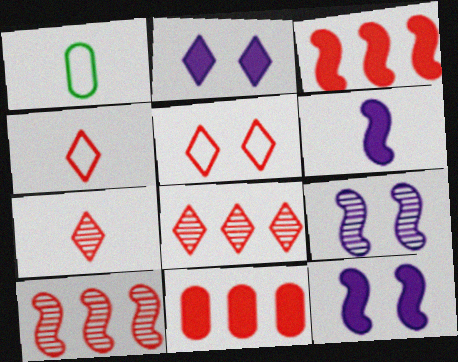[[1, 2, 10], 
[1, 6, 7], 
[1, 8, 12]]